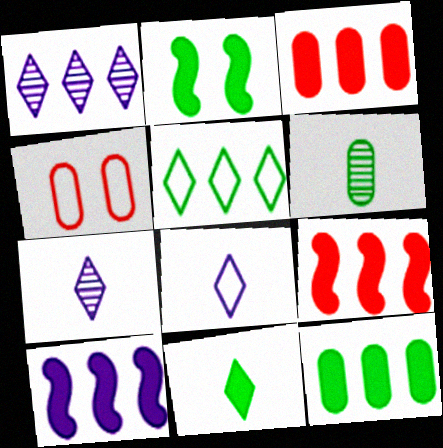[[2, 5, 6], 
[2, 11, 12]]